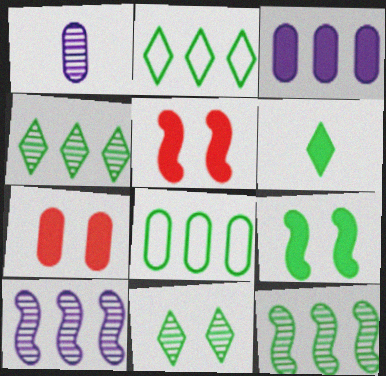[[1, 2, 5], 
[1, 7, 8], 
[2, 6, 11], 
[3, 5, 6]]